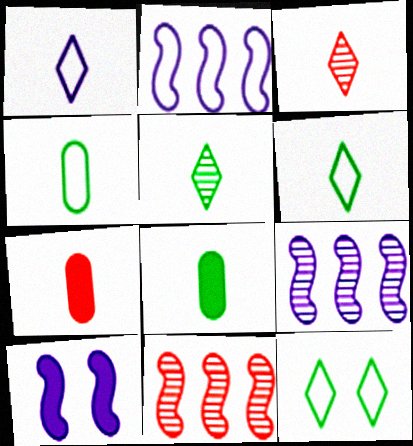[[7, 9, 12]]